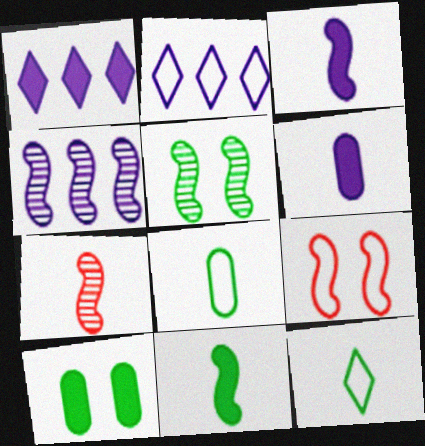[[2, 7, 10], 
[2, 8, 9], 
[4, 5, 7], 
[4, 9, 11], 
[6, 7, 12]]